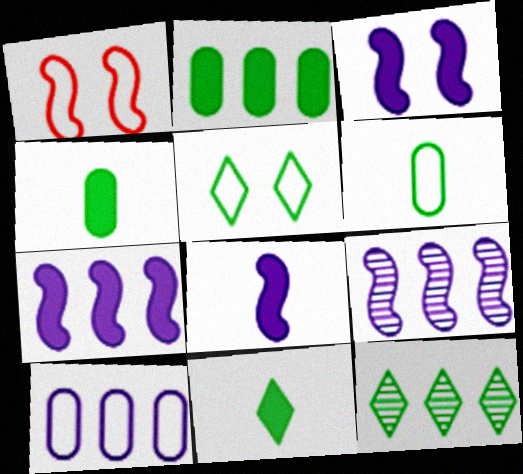[[3, 7, 8], 
[5, 11, 12]]